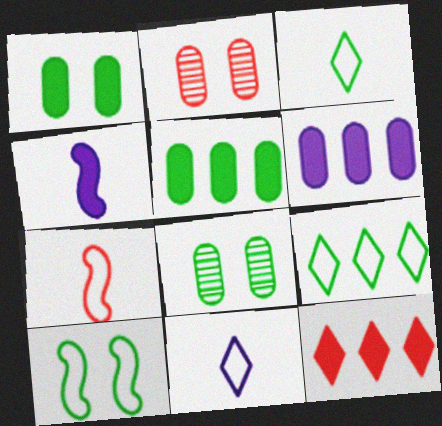[[1, 4, 12], 
[2, 4, 9], 
[2, 7, 12]]